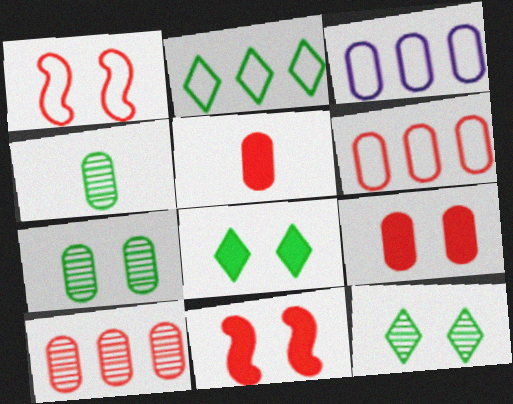[[3, 4, 9], 
[3, 5, 7]]